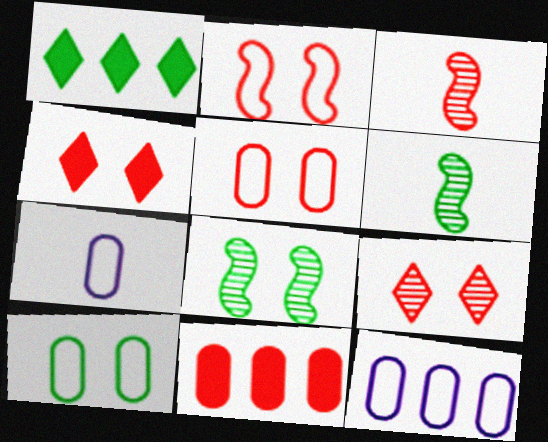[[1, 6, 10], 
[4, 6, 12]]